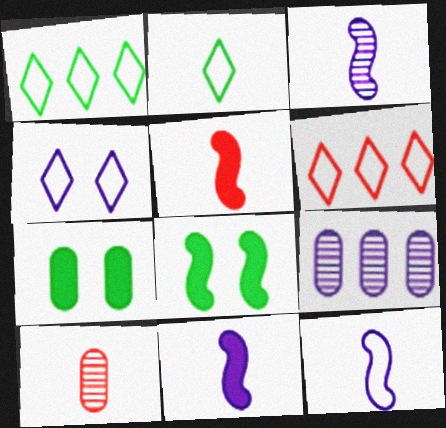[[2, 4, 6], 
[2, 10, 11], 
[3, 6, 7], 
[3, 11, 12], 
[4, 9, 11]]